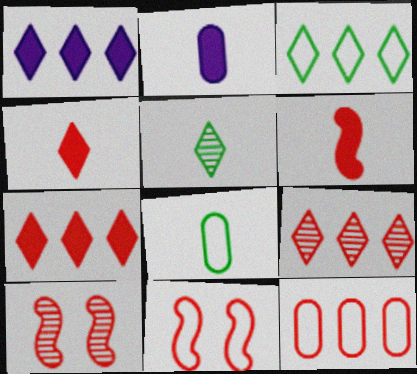[[1, 3, 9], 
[1, 8, 10], 
[2, 3, 10], 
[4, 10, 12]]